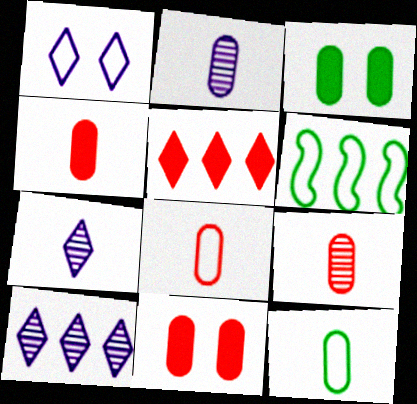[[1, 6, 8], 
[2, 4, 12], 
[4, 8, 9], 
[6, 7, 11]]